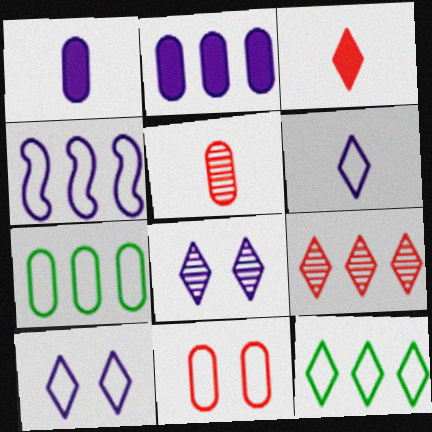[[1, 4, 8], 
[3, 8, 12]]